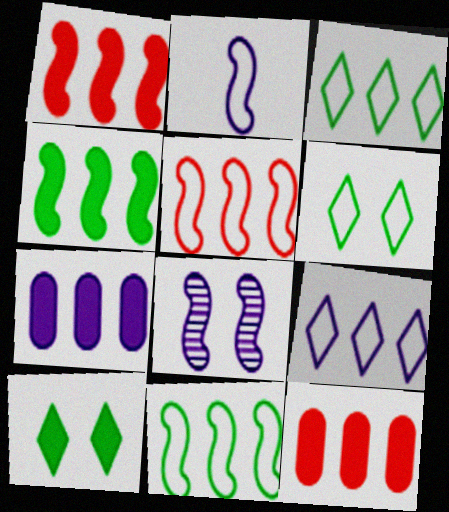[]